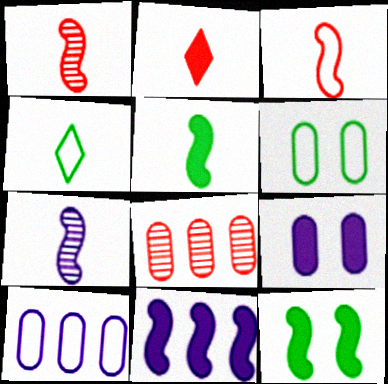[[3, 5, 7]]